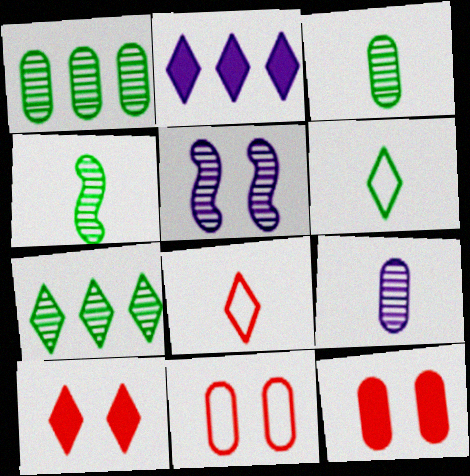[[2, 4, 11]]